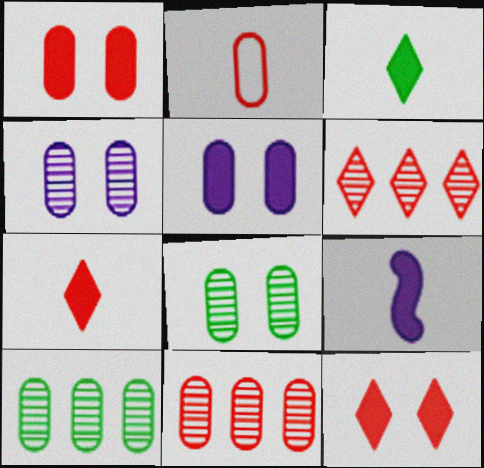[[1, 2, 11], 
[2, 5, 10]]